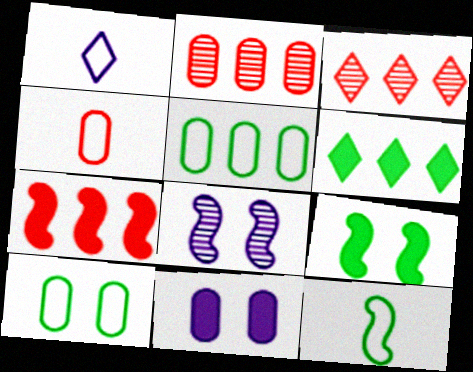[[1, 2, 9], 
[1, 4, 12], 
[3, 11, 12], 
[4, 6, 8], 
[7, 8, 12]]